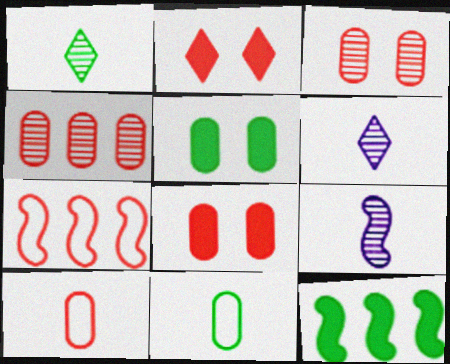[[4, 8, 10], 
[5, 6, 7]]